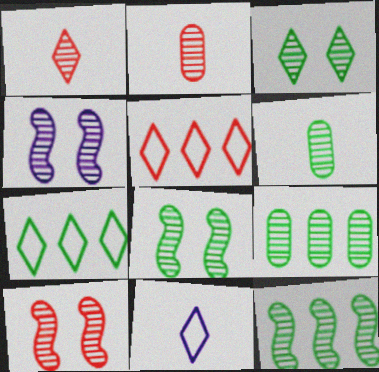[[1, 4, 9], 
[3, 6, 12], 
[4, 8, 10]]